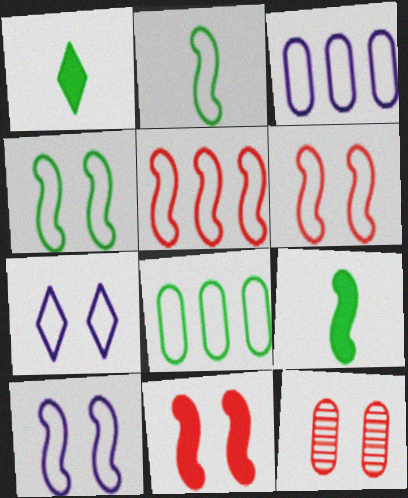[[2, 5, 10], 
[4, 6, 10]]